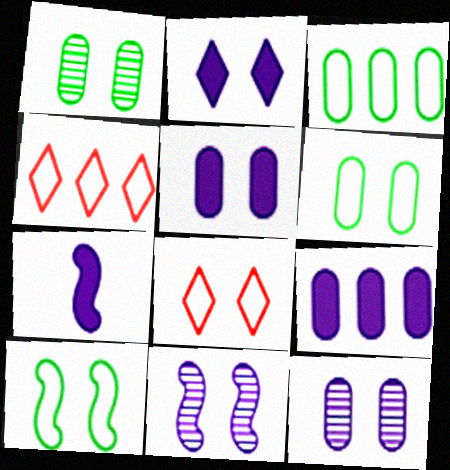[[1, 4, 7], 
[2, 7, 9]]